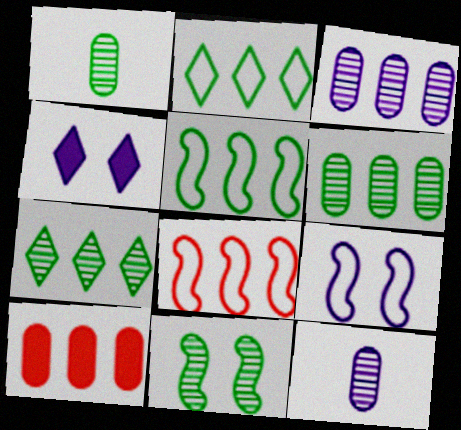[[1, 4, 8], 
[1, 7, 11]]